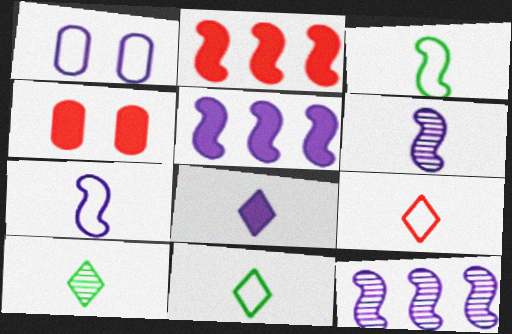[[1, 2, 10], 
[1, 8, 12], 
[4, 11, 12], 
[8, 9, 10]]